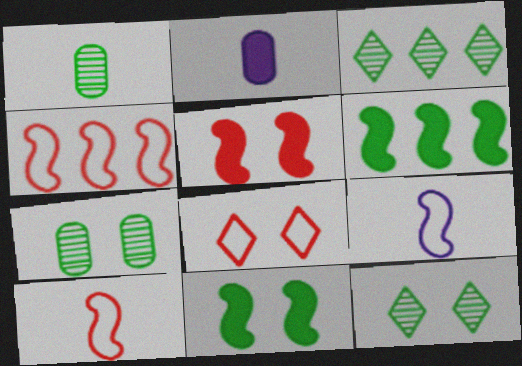[[2, 4, 12]]